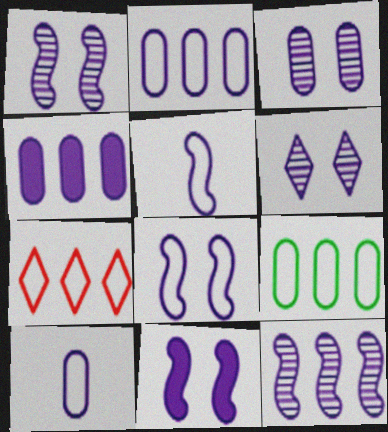[[1, 3, 6], 
[1, 8, 11], 
[3, 4, 10], 
[4, 5, 6], 
[5, 11, 12]]